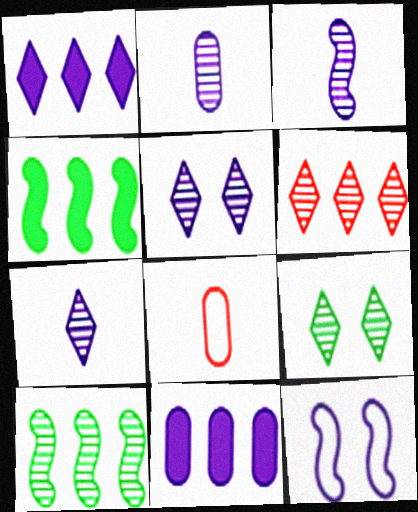[[1, 2, 12], 
[2, 3, 7], 
[4, 5, 8], 
[6, 7, 9], 
[7, 11, 12]]